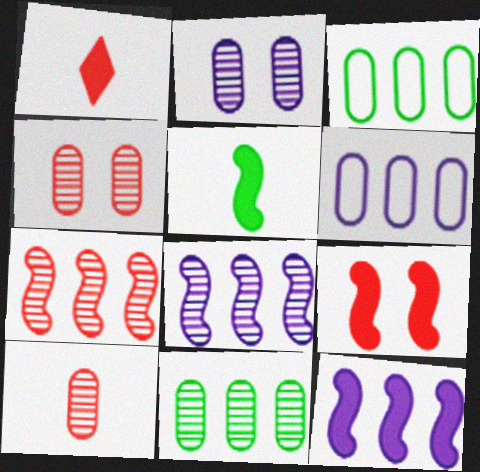[[2, 10, 11], 
[5, 9, 12]]